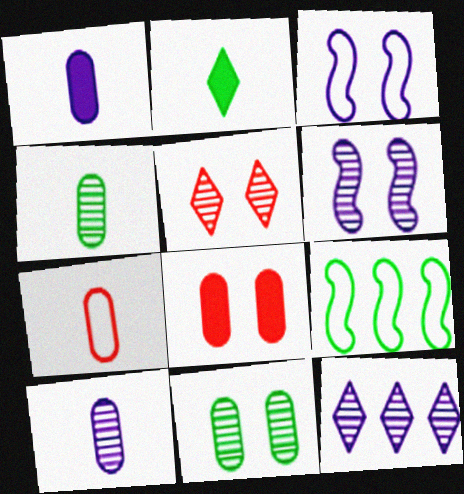[[1, 3, 12], 
[1, 4, 7], 
[1, 5, 9], 
[2, 9, 11], 
[5, 6, 11], 
[6, 10, 12]]